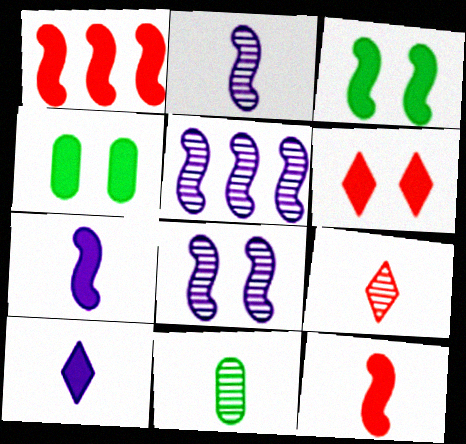[[1, 3, 7], 
[1, 4, 10], 
[2, 5, 8], 
[2, 9, 11]]